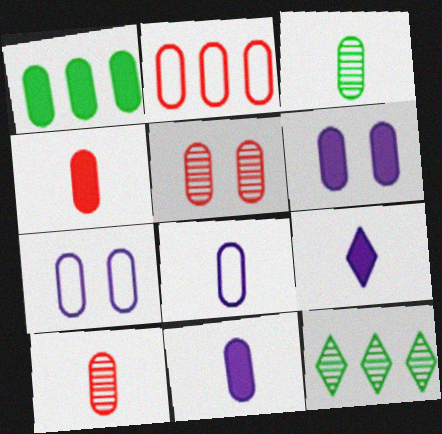[[1, 4, 6], 
[1, 5, 8], 
[1, 7, 10], 
[2, 3, 6], 
[2, 4, 5], 
[3, 4, 8]]